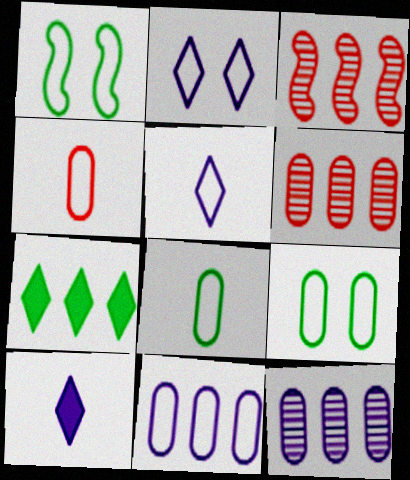[[1, 6, 10], 
[3, 7, 11], 
[3, 9, 10], 
[4, 9, 11]]